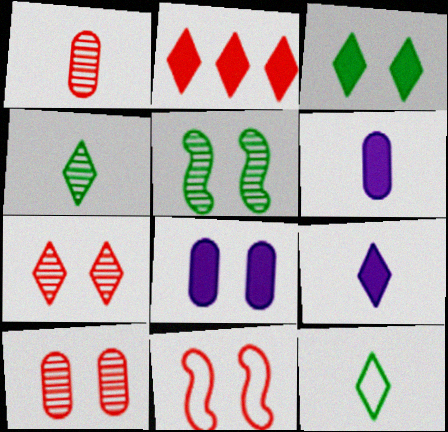[[1, 2, 11], 
[2, 3, 9]]